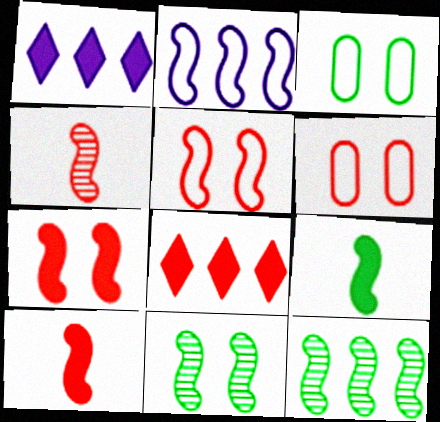[[1, 3, 4], 
[2, 10, 11], 
[4, 6, 8]]